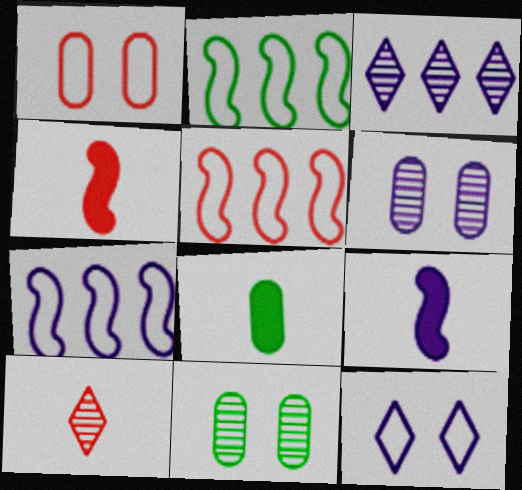[[2, 5, 7]]